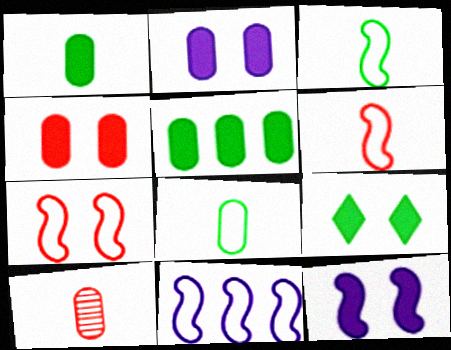[[3, 7, 11], 
[4, 9, 12], 
[9, 10, 11]]